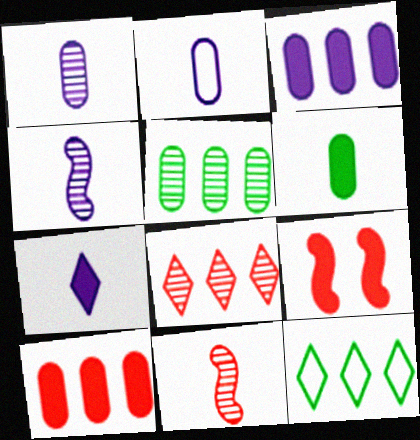[[1, 9, 12], 
[2, 4, 7]]